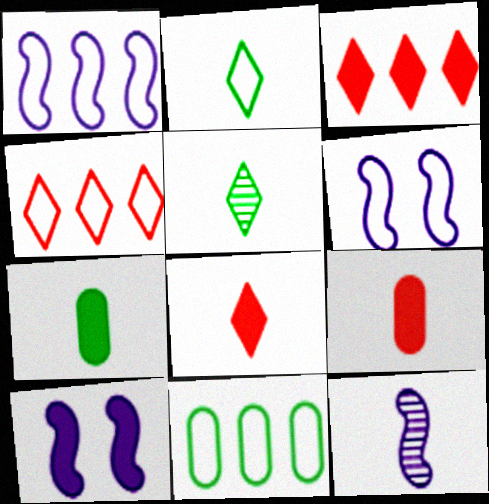[[1, 4, 11], 
[1, 10, 12], 
[2, 9, 12], 
[3, 7, 10]]